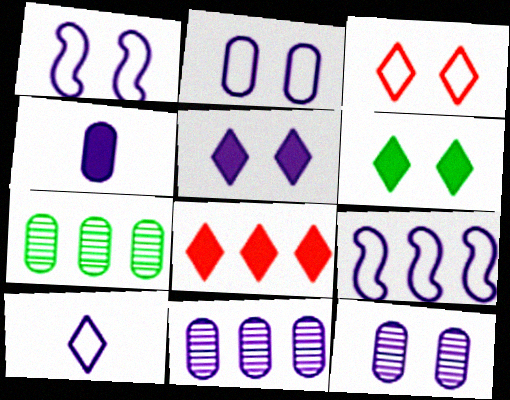[[1, 5, 12], 
[2, 4, 11], 
[2, 9, 10], 
[7, 8, 9]]